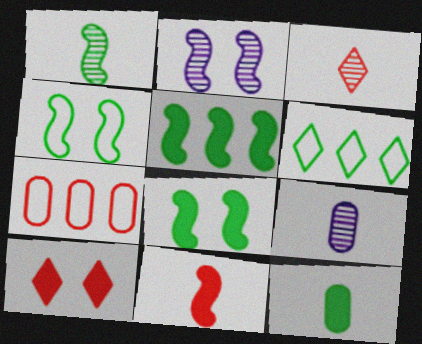[[1, 3, 9], 
[1, 4, 5]]